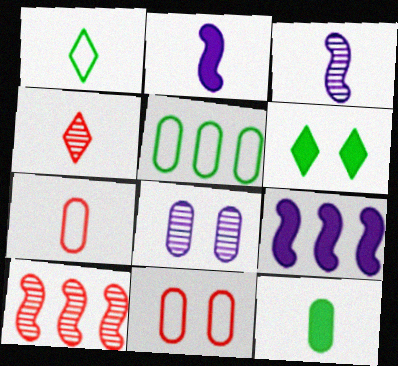[]